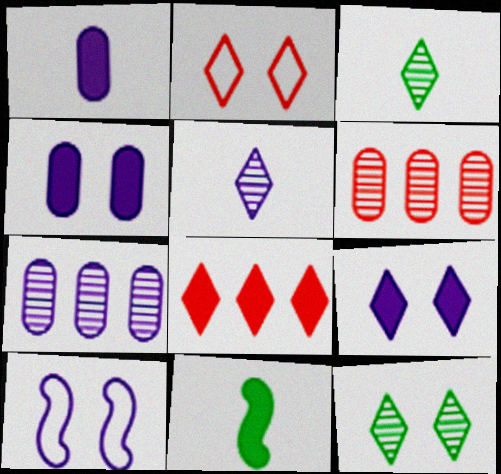[[2, 7, 11], 
[2, 9, 12], 
[4, 8, 11]]